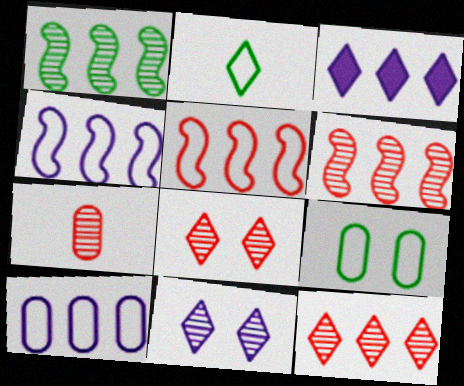[[1, 7, 11], 
[2, 3, 8], 
[6, 7, 8]]